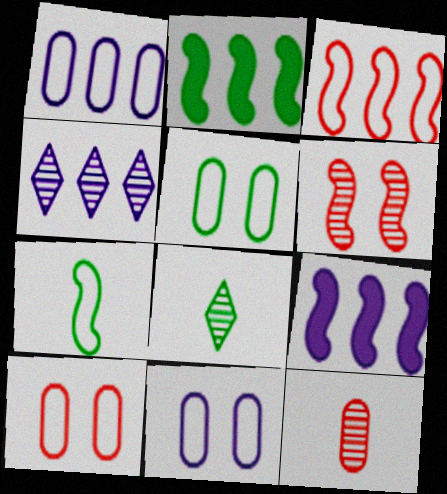[[1, 4, 9], 
[2, 5, 8], 
[5, 10, 11], 
[6, 7, 9], 
[8, 9, 10]]